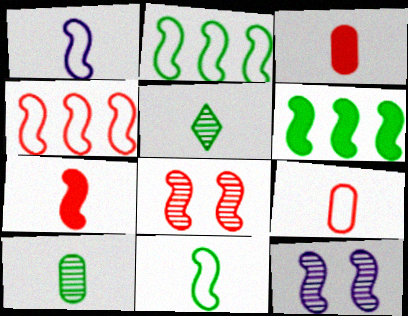[[1, 3, 5], 
[1, 6, 8], 
[2, 7, 12], 
[4, 7, 8]]